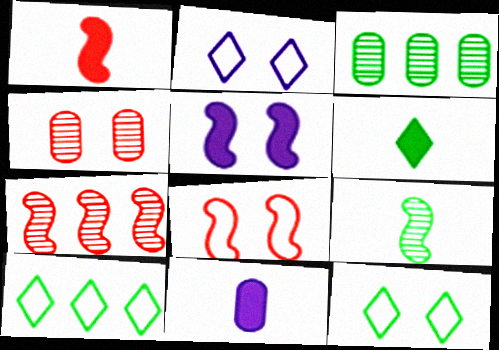[[1, 2, 3], 
[1, 6, 11], 
[1, 7, 8], 
[4, 5, 12], 
[7, 11, 12]]